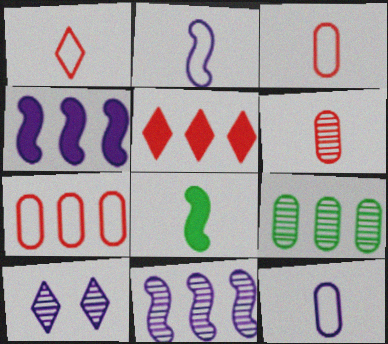[[4, 10, 12], 
[7, 8, 10]]